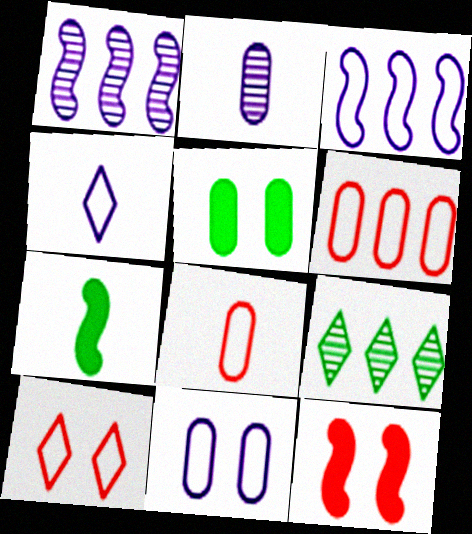[[2, 5, 6], 
[3, 4, 11]]